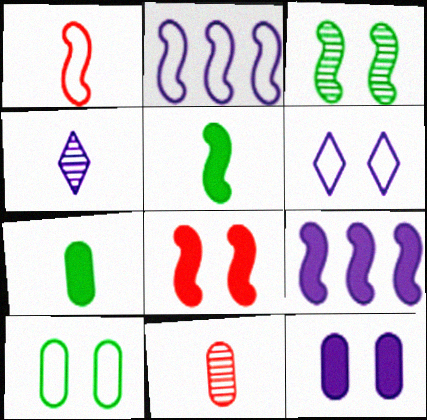[[1, 3, 9], 
[1, 4, 7], 
[2, 4, 12], 
[5, 8, 9]]